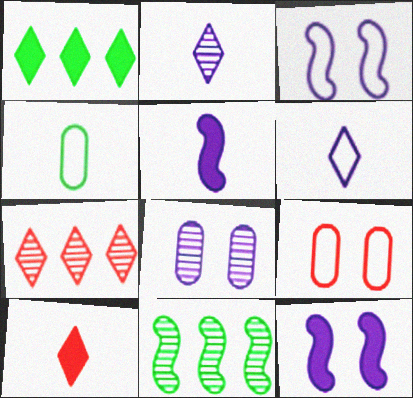[[4, 7, 12]]